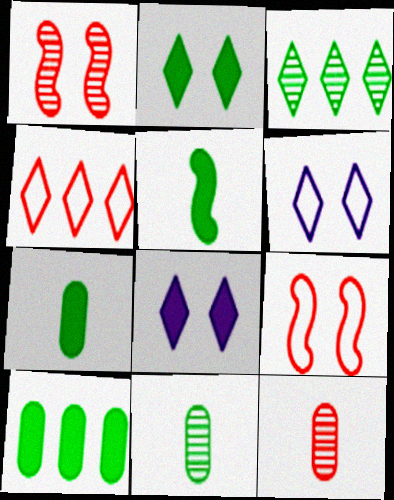[[2, 5, 10]]